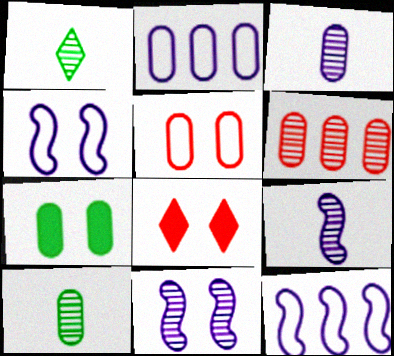[[1, 6, 11], 
[8, 10, 12]]